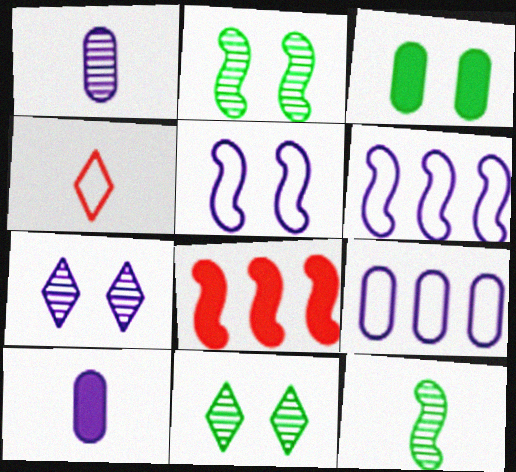[[4, 10, 12], 
[5, 8, 12], 
[6, 7, 10]]